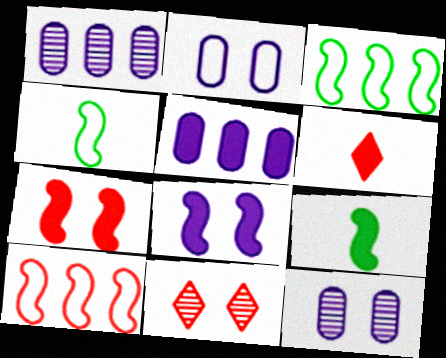[[3, 6, 12], 
[4, 5, 11]]